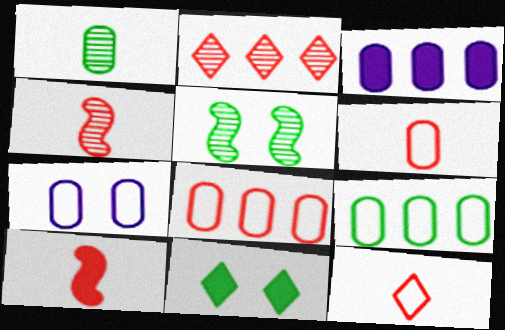[[3, 5, 12], 
[3, 10, 11], 
[6, 7, 9]]